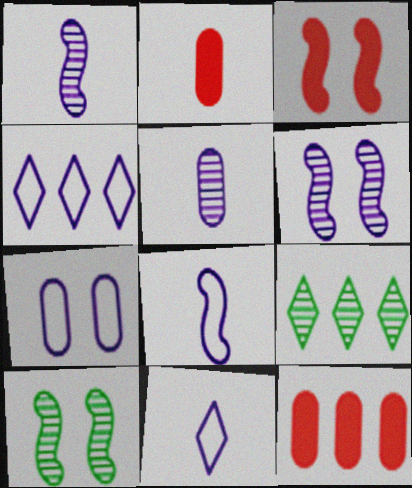[[2, 4, 10], 
[4, 7, 8], 
[10, 11, 12]]